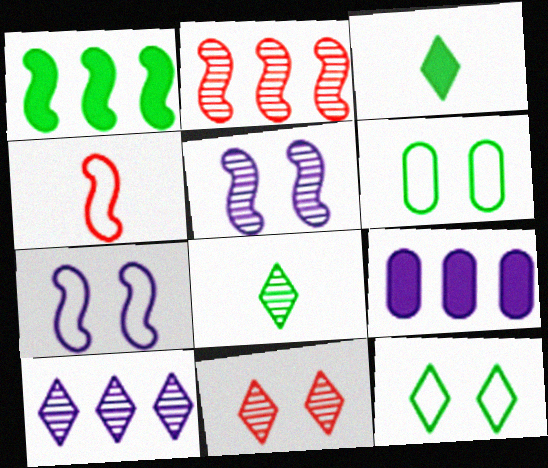[[1, 4, 5], 
[1, 6, 8], 
[8, 10, 11]]